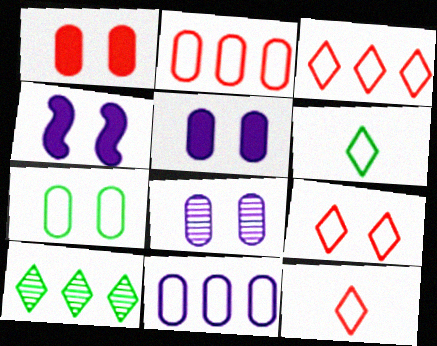[[1, 7, 8], 
[3, 9, 12]]